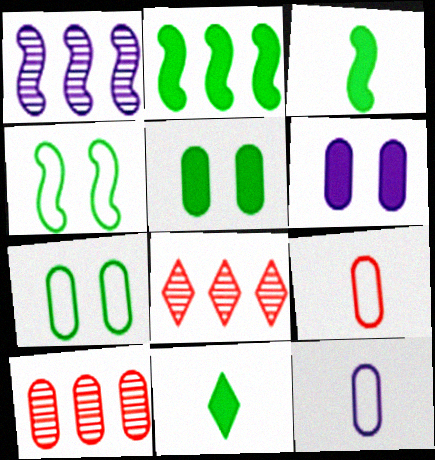[[2, 5, 11], 
[5, 10, 12]]